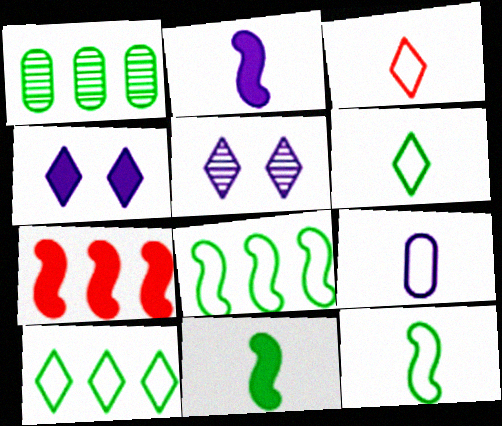[[3, 9, 12]]